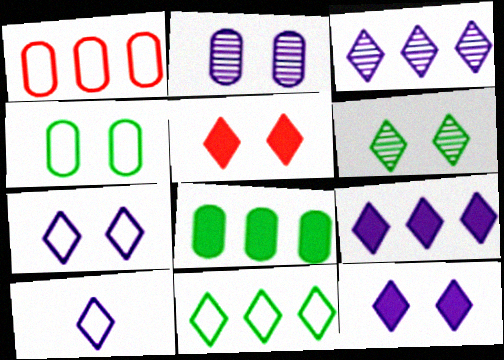[[3, 10, 12], 
[5, 6, 7]]